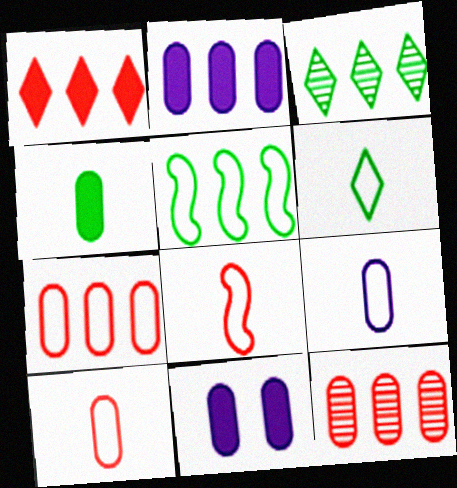[[3, 8, 11], 
[6, 8, 9]]